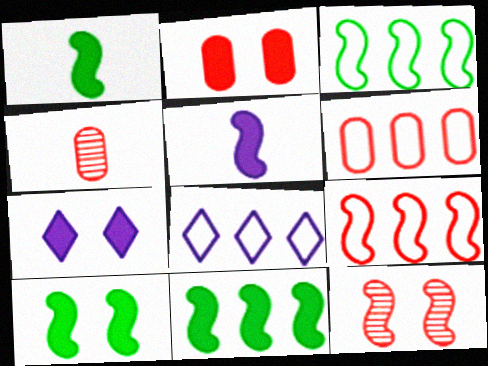[[1, 10, 11], 
[2, 4, 6], 
[2, 7, 10], 
[3, 4, 7], 
[3, 5, 12], 
[3, 6, 8], 
[4, 8, 10]]